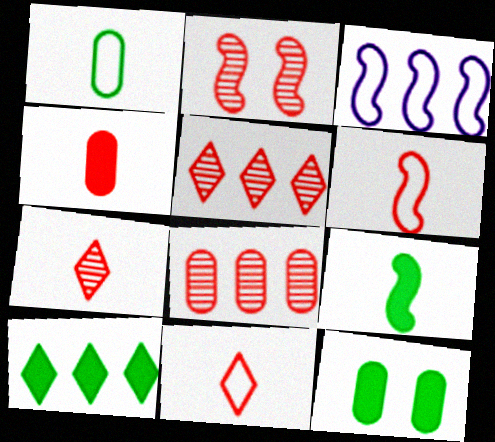[[2, 3, 9], 
[2, 7, 8], 
[3, 7, 12], 
[3, 8, 10], 
[4, 6, 7], 
[9, 10, 12]]